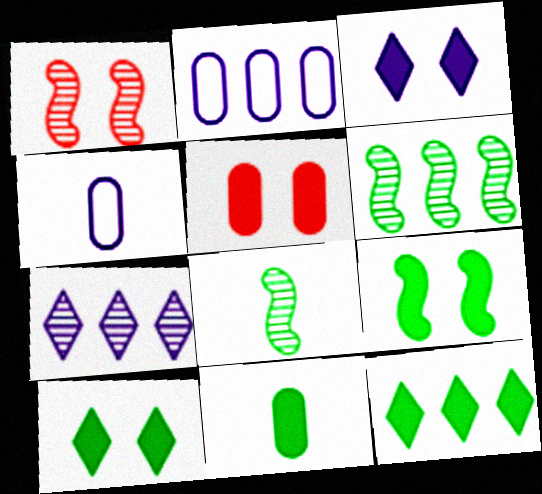[[1, 4, 12], 
[3, 5, 9], 
[9, 11, 12]]